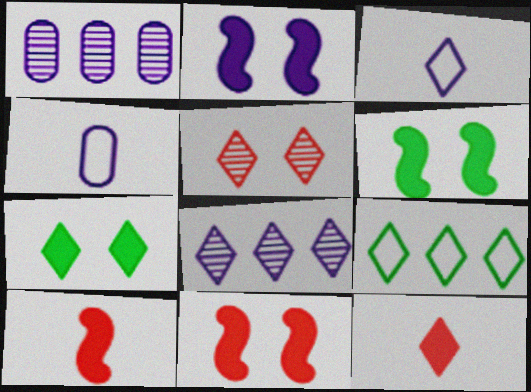[[1, 2, 3], 
[2, 4, 8], 
[2, 6, 11]]